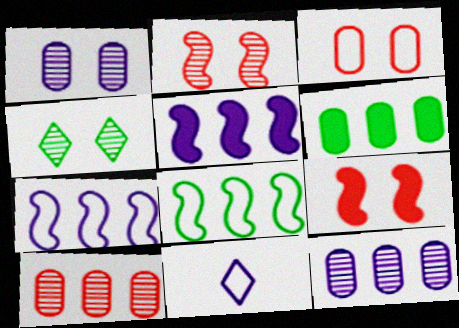[[1, 2, 4], 
[1, 5, 11], 
[2, 6, 11], 
[3, 8, 11]]